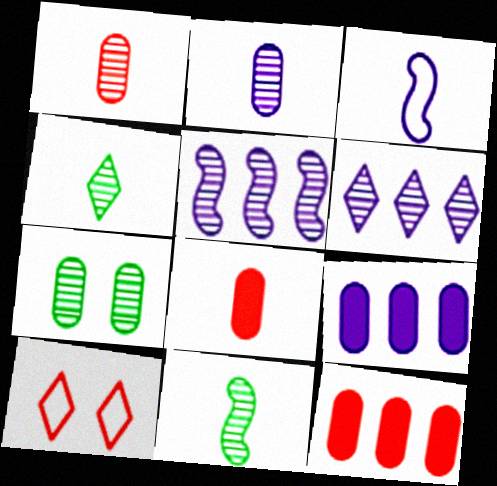[[3, 4, 8], 
[9, 10, 11]]